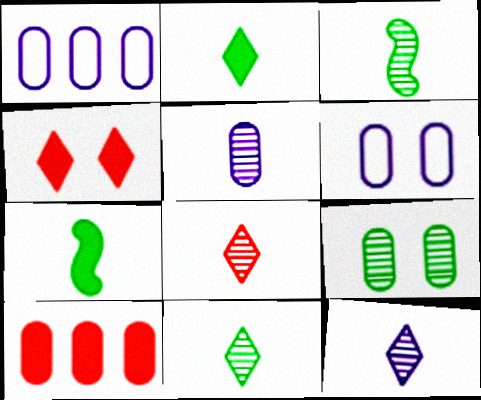[[1, 3, 4], 
[3, 5, 8], 
[8, 11, 12]]